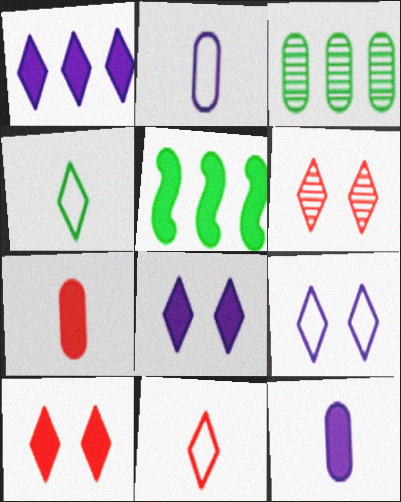[[1, 4, 6], 
[2, 5, 6], 
[5, 7, 8], 
[5, 10, 12]]